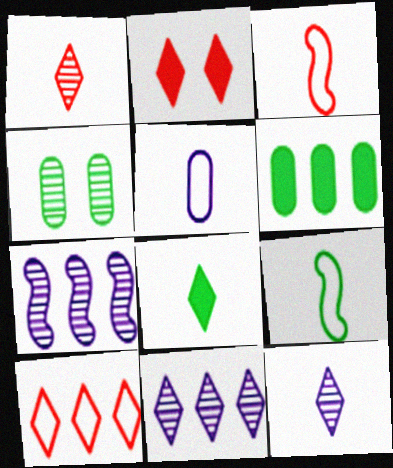[[1, 2, 10], 
[1, 4, 7], 
[6, 7, 10]]